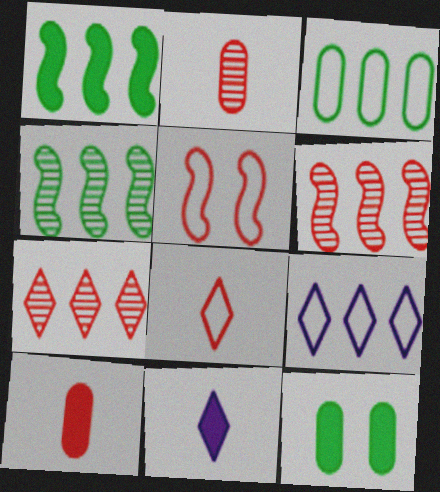[[5, 7, 10]]